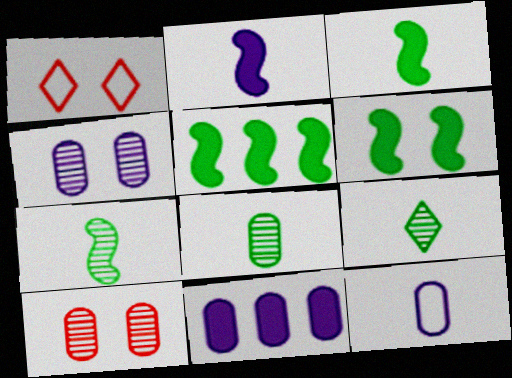[[1, 4, 6], 
[1, 7, 11], 
[3, 5, 6], 
[4, 11, 12], 
[7, 8, 9]]